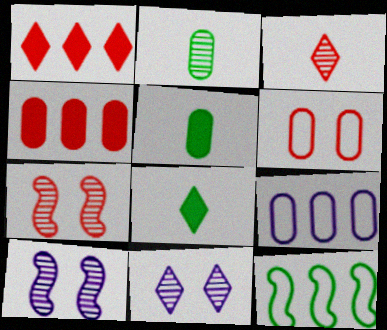[[7, 8, 9]]